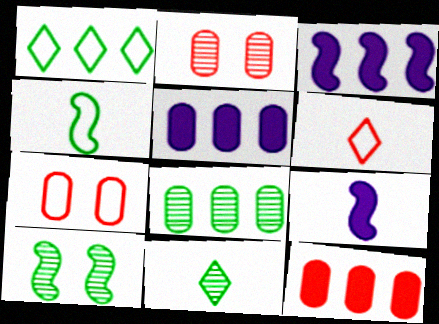[[1, 2, 9], 
[3, 7, 11], 
[5, 6, 10], 
[8, 10, 11]]